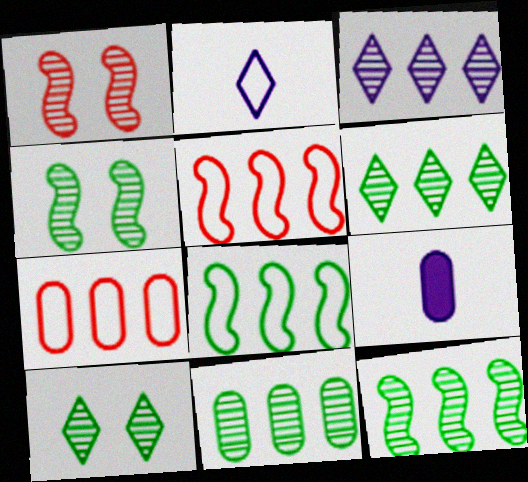[[5, 9, 10], 
[6, 11, 12]]